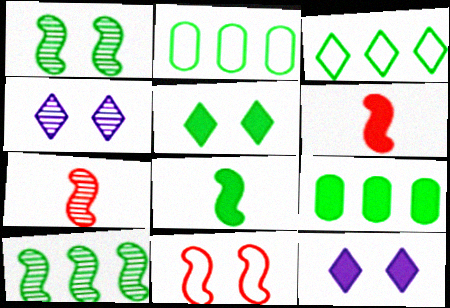[[2, 4, 6], 
[2, 7, 12], 
[3, 9, 10], 
[5, 8, 9], 
[6, 9, 12]]